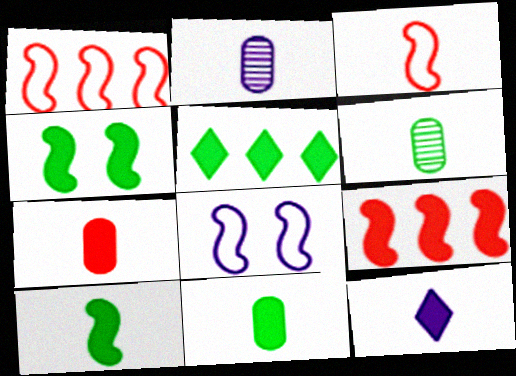[[3, 6, 12], 
[4, 5, 11], 
[7, 10, 12]]